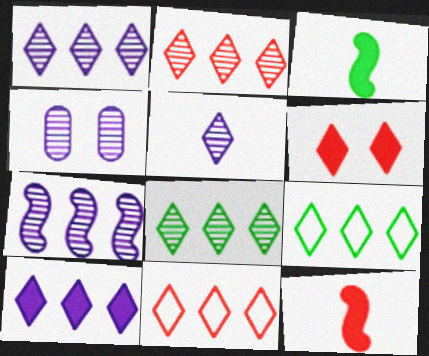[[1, 2, 8], 
[2, 9, 10], 
[3, 4, 11], 
[4, 5, 7], 
[4, 9, 12], 
[5, 6, 9], 
[8, 10, 11]]